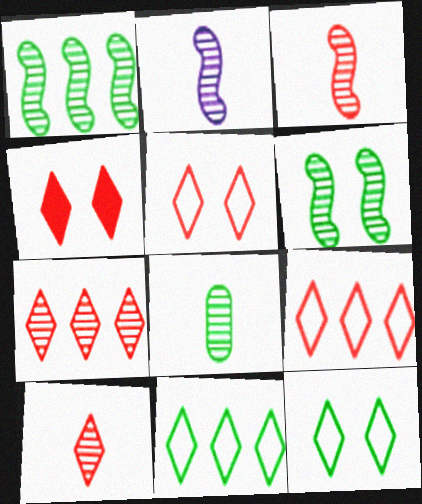[[2, 8, 10], 
[4, 9, 10]]